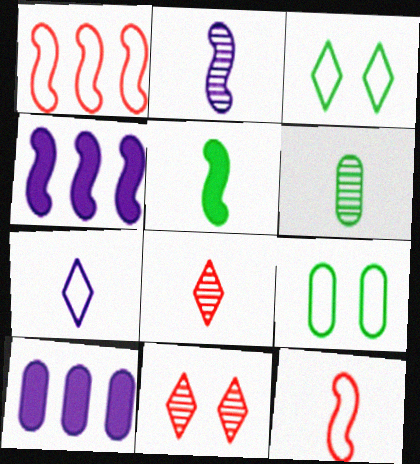[[1, 7, 9], 
[2, 5, 12], 
[2, 6, 8], 
[4, 8, 9]]